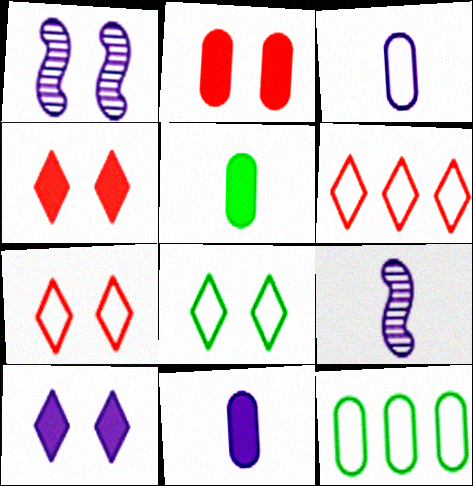[[1, 2, 8], 
[1, 5, 6], 
[4, 9, 12]]